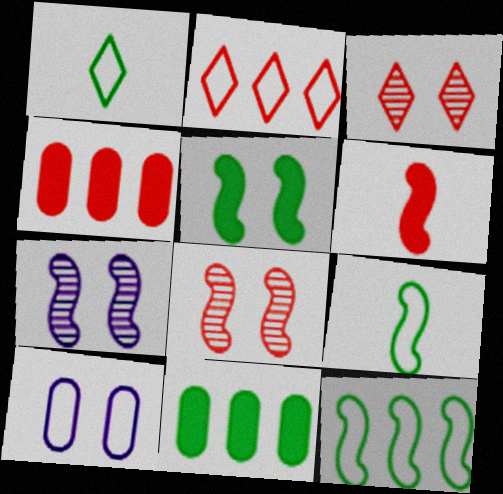[[1, 4, 7], 
[2, 9, 10], 
[3, 5, 10], 
[6, 7, 12]]